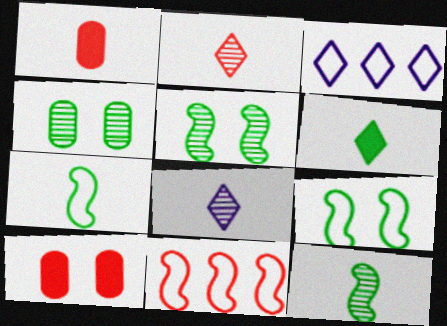[[1, 3, 5], 
[1, 7, 8], 
[2, 10, 11], 
[3, 10, 12]]